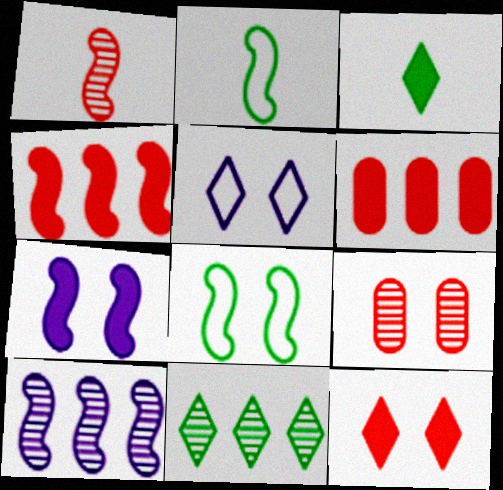[[3, 6, 7]]